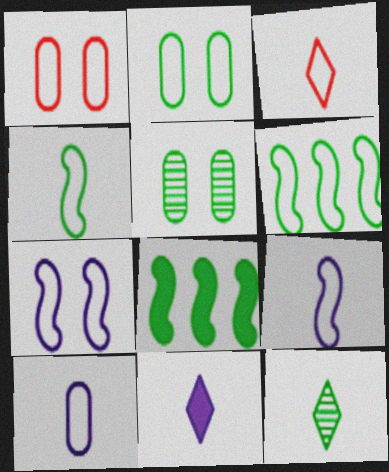[[2, 8, 12], 
[3, 4, 10], 
[3, 11, 12]]